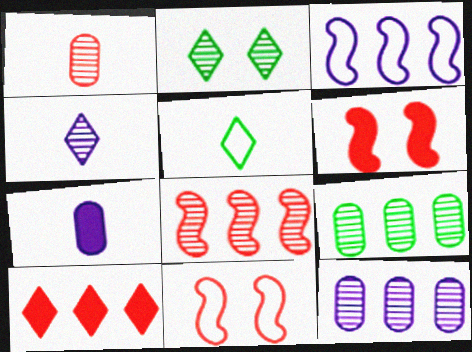[[1, 10, 11], 
[3, 9, 10], 
[5, 6, 12]]